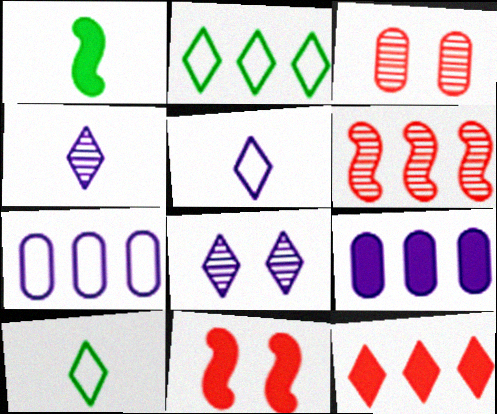[[2, 6, 9], 
[8, 10, 12]]